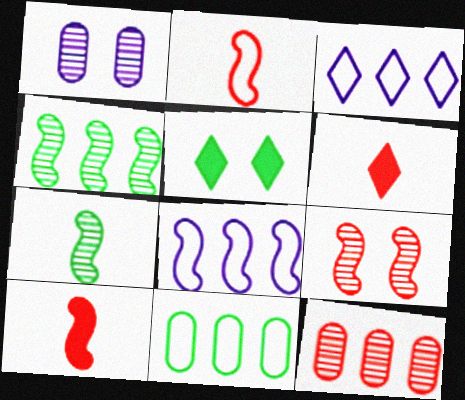[[5, 7, 11]]